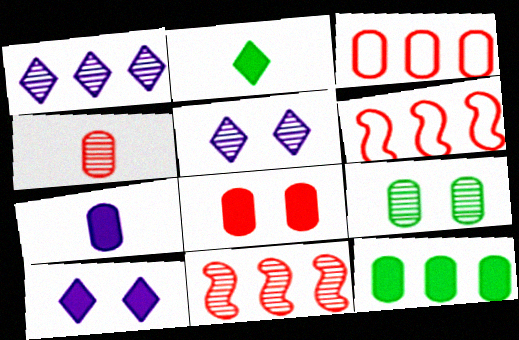[[1, 6, 12], 
[3, 4, 8], 
[3, 7, 9], 
[7, 8, 12]]